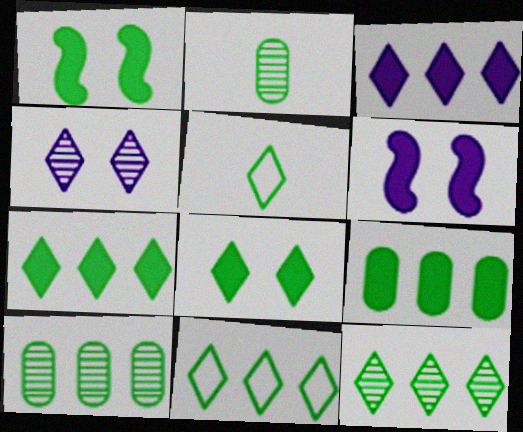[[1, 2, 11], 
[1, 5, 10], 
[5, 8, 12], 
[7, 11, 12]]